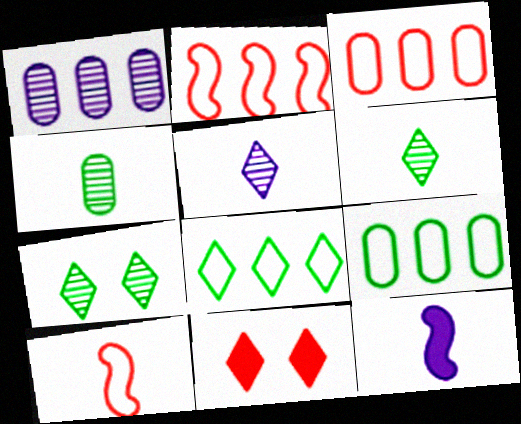[[3, 7, 12], 
[5, 8, 11]]